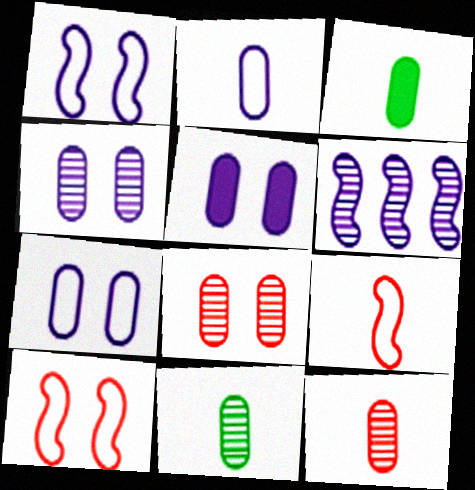[[2, 3, 12], 
[4, 5, 7]]